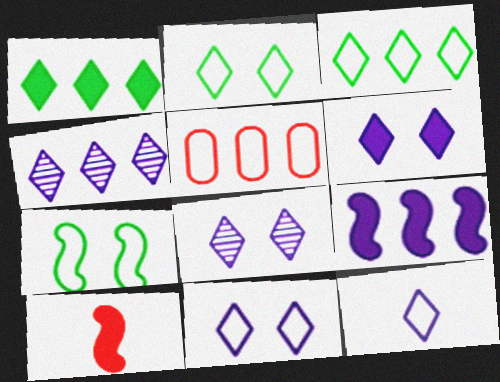[[4, 6, 12], 
[5, 7, 12], 
[6, 8, 11]]